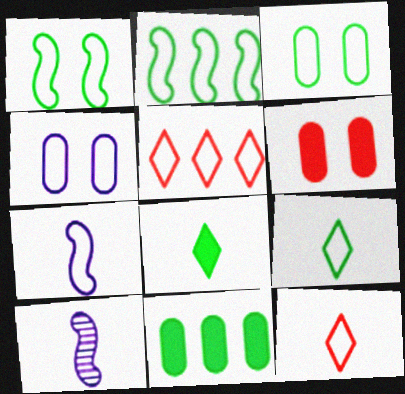[[2, 3, 9], 
[2, 4, 12], 
[3, 5, 7]]